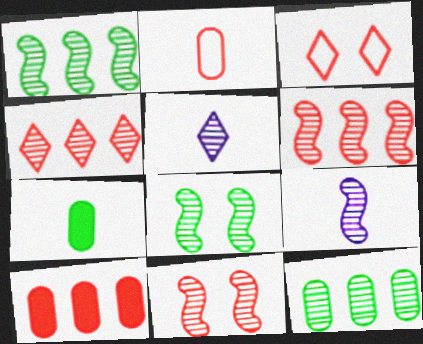[[1, 9, 11], 
[5, 11, 12], 
[6, 8, 9]]